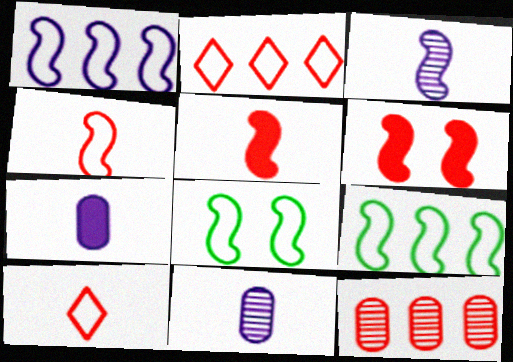[[1, 4, 8], 
[3, 6, 9], 
[6, 10, 12]]